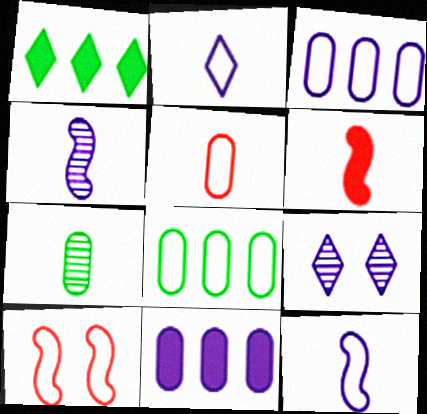[[2, 6, 7], 
[2, 8, 10], 
[6, 8, 9], 
[9, 11, 12]]